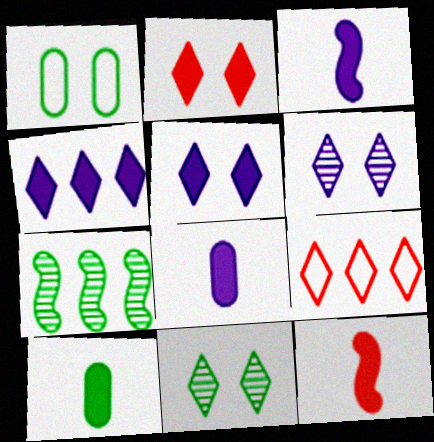[]